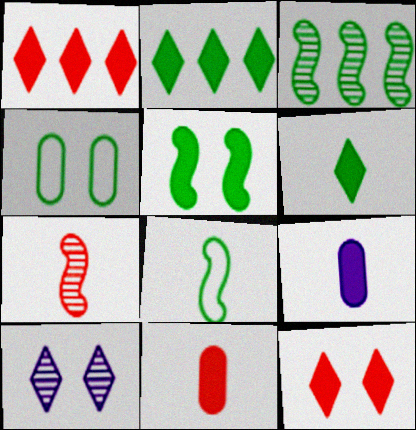[[1, 5, 9], 
[3, 4, 6], 
[3, 5, 8]]